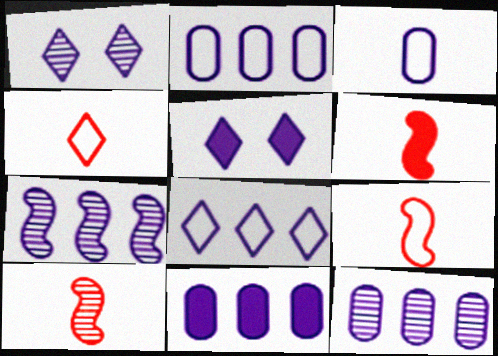[[2, 11, 12], 
[3, 5, 7], 
[6, 9, 10], 
[7, 8, 11]]